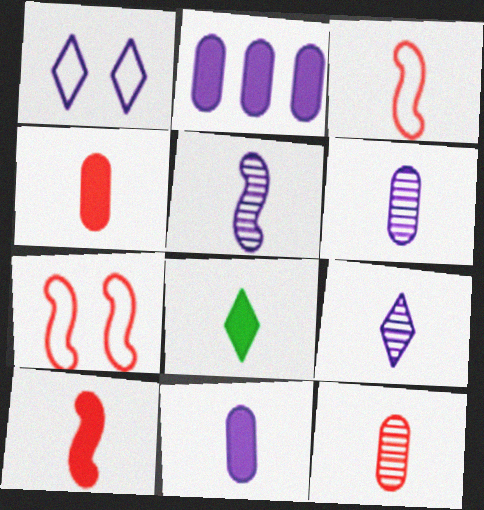[[1, 2, 5], 
[3, 6, 8], 
[5, 6, 9], 
[8, 10, 11]]